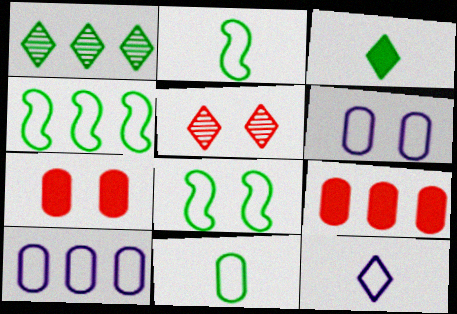[[2, 4, 8]]